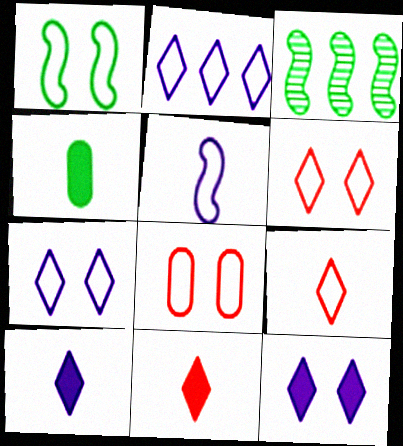[[1, 7, 8], 
[3, 8, 10]]